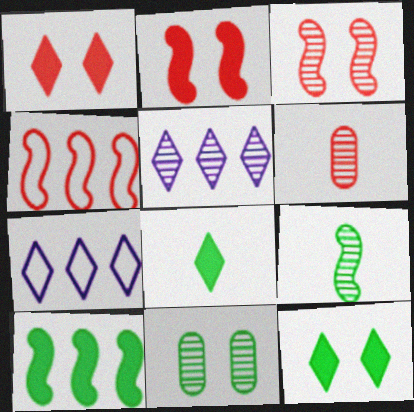[[1, 4, 6]]